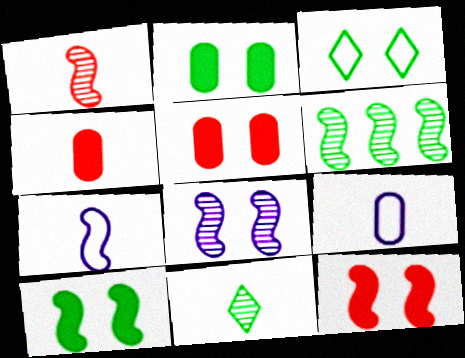[[1, 6, 8], 
[3, 5, 8], 
[4, 7, 11], 
[6, 7, 12]]